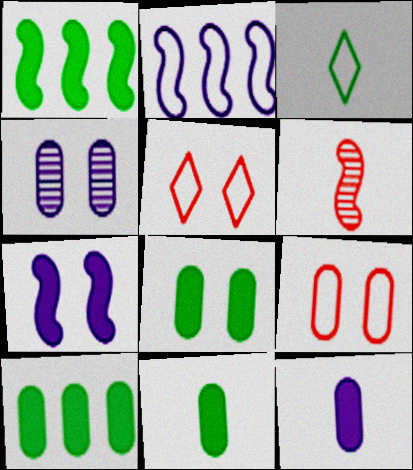[[2, 3, 9], 
[3, 6, 12], 
[4, 8, 9], 
[8, 10, 11]]